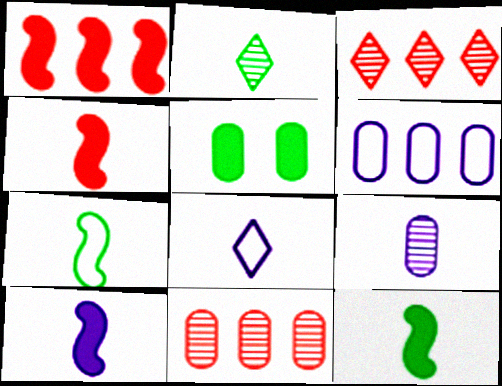[[4, 10, 12], 
[8, 9, 10]]